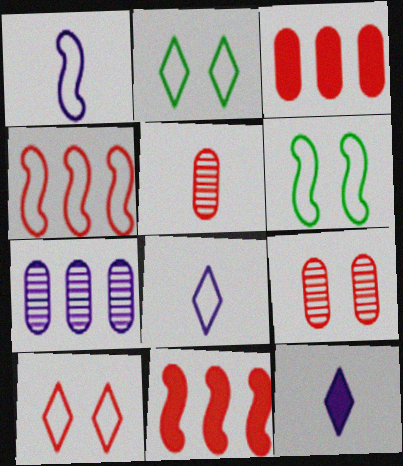[[1, 4, 6], 
[5, 10, 11]]